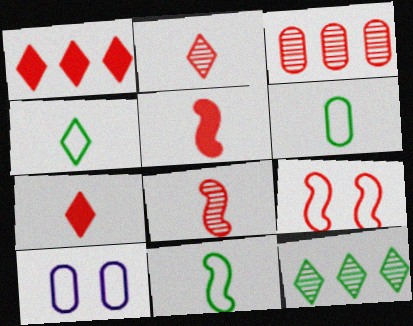[[3, 7, 9], 
[4, 6, 11], 
[5, 10, 12]]